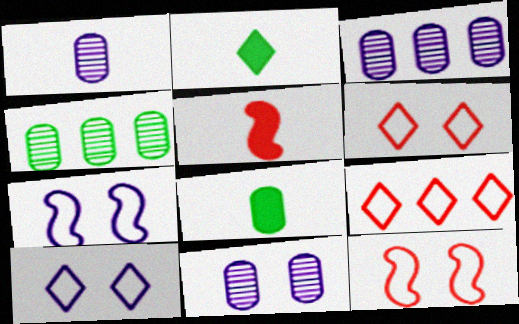[[1, 3, 11], 
[2, 3, 12], 
[4, 5, 10]]